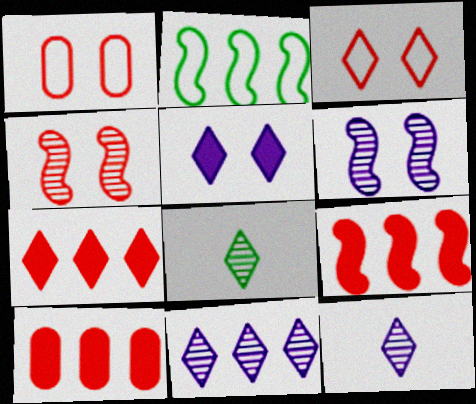[[2, 10, 11], 
[7, 9, 10]]